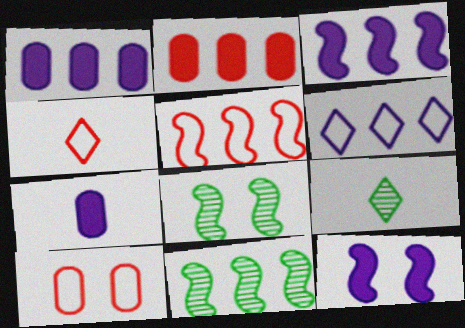[[1, 4, 8], 
[2, 6, 11], 
[3, 5, 11], 
[3, 9, 10], 
[4, 5, 10]]